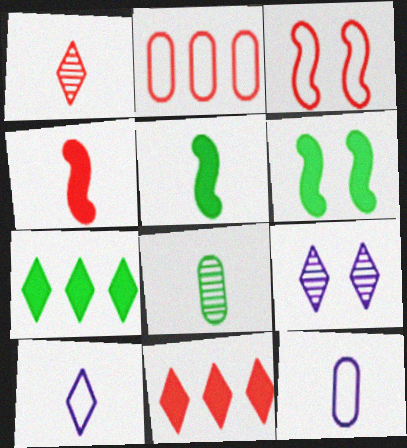[[1, 5, 12], 
[2, 5, 9], 
[4, 8, 10]]